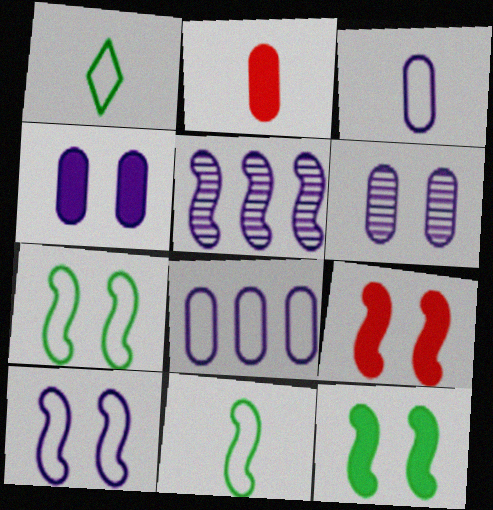[[5, 9, 11]]